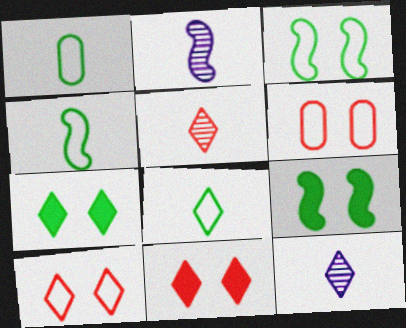[[1, 4, 8]]